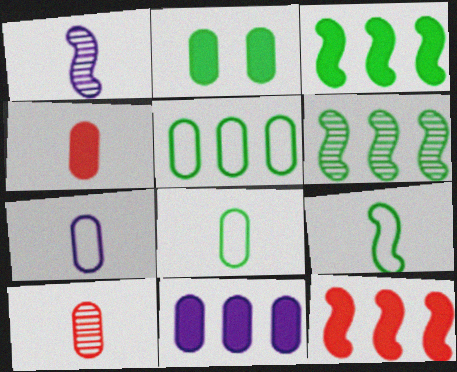[[2, 4, 11]]